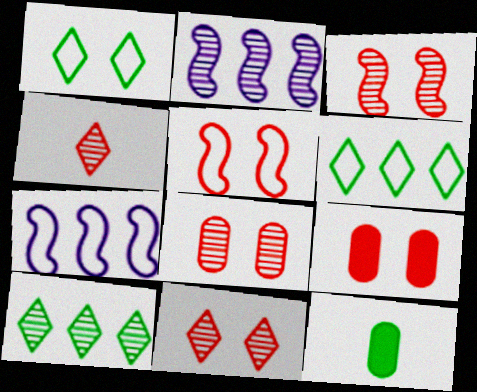[[3, 8, 11], 
[5, 9, 11], 
[7, 11, 12]]